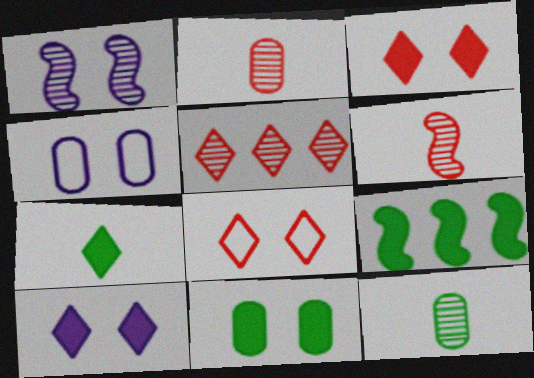[[1, 4, 10], 
[1, 5, 12], 
[1, 8, 11], 
[7, 9, 11]]